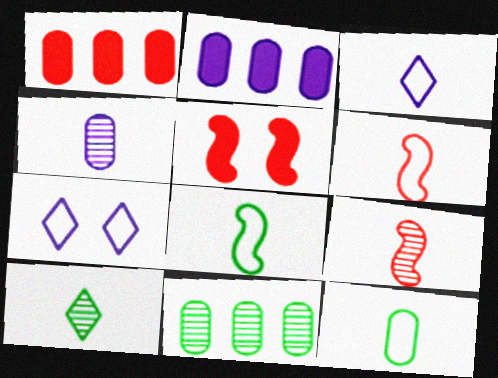[[3, 5, 11], 
[3, 6, 12], 
[4, 9, 10]]